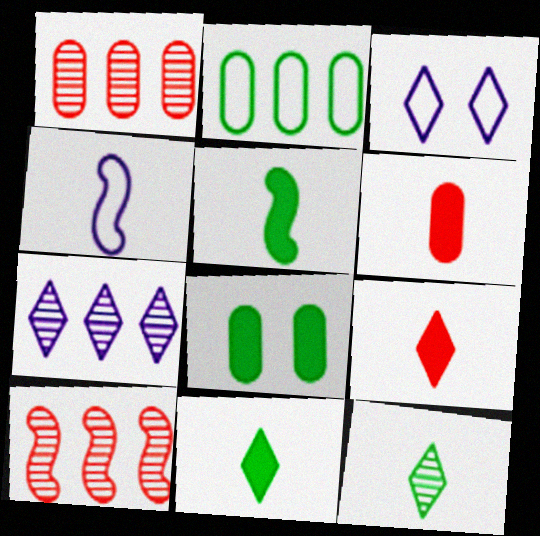[[1, 3, 5], 
[4, 6, 12]]